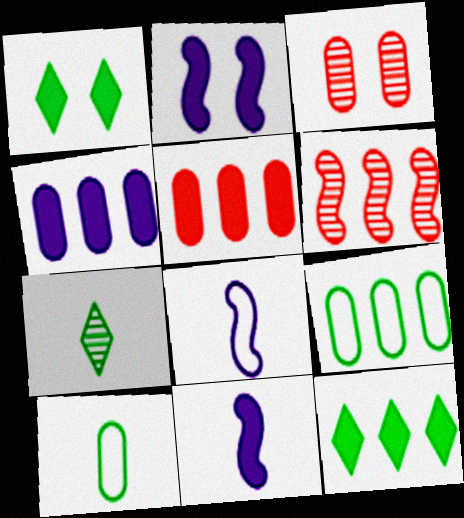[[1, 5, 11], 
[3, 4, 10], 
[3, 8, 12]]